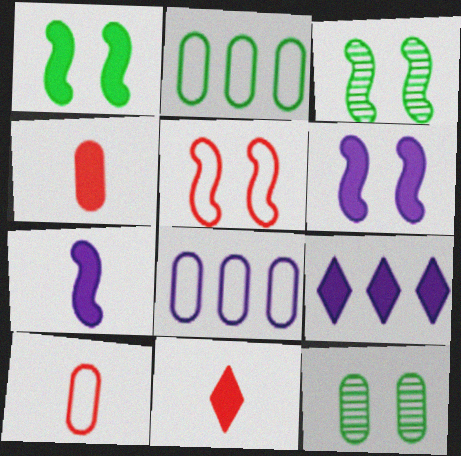[[1, 4, 9], 
[3, 5, 6], 
[3, 8, 11], 
[3, 9, 10], 
[4, 8, 12]]